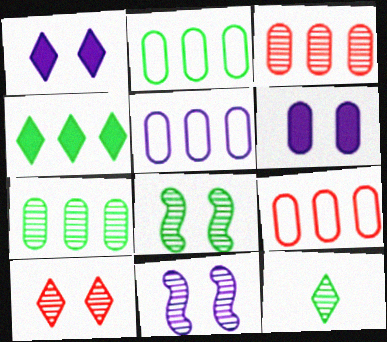[[2, 5, 9], 
[3, 11, 12], 
[7, 8, 12]]